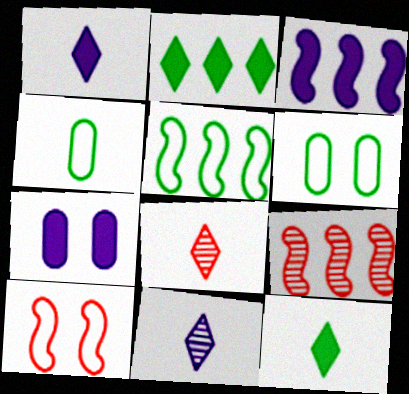[[1, 3, 7], 
[1, 6, 9], 
[3, 5, 9], 
[3, 6, 8], 
[5, 7, 8]]